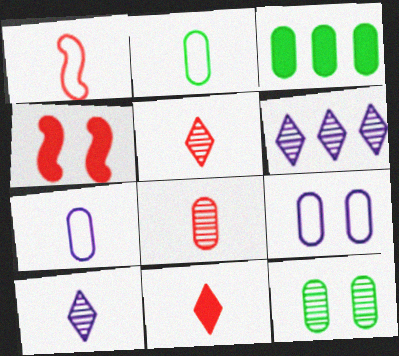[[1, 8, 11], 
[2, 3, 12], 
[2, 4, 6], 
[3, 8, 9]]